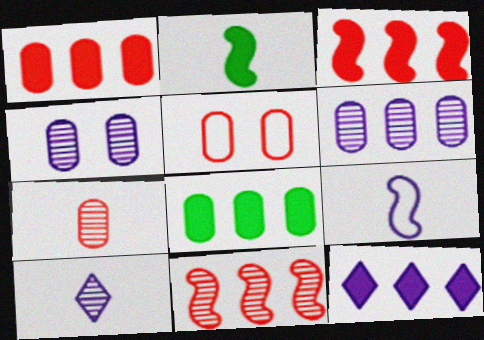[[1, 5, 7], 
[3, 8, 12], 
[4, 9, 12]]